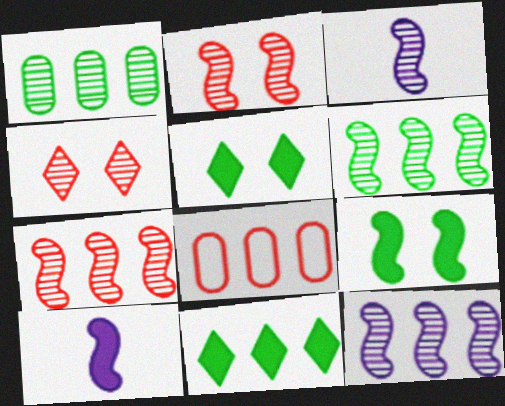[[1, 3, 4], 
[2, 3, 6], 
[3, 5, 8], 
[6, 7, 12], 
[8, 11, 12]]